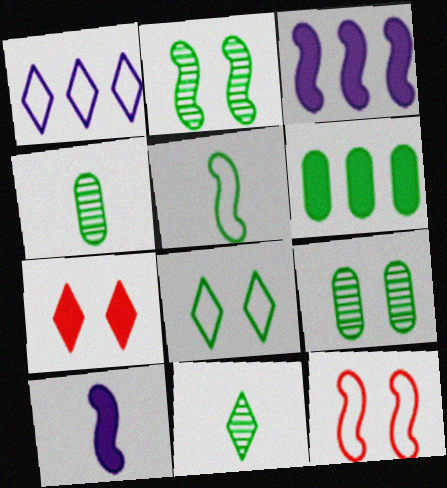[[1, 7, 11], 
[6, 7, 10]]